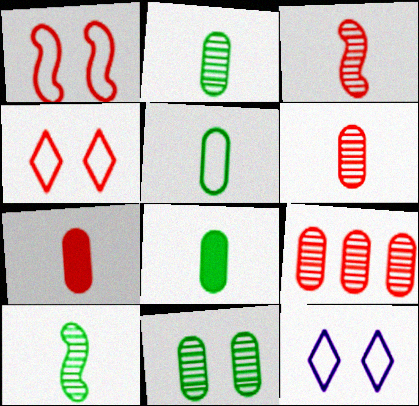[[2, 5, 8]]